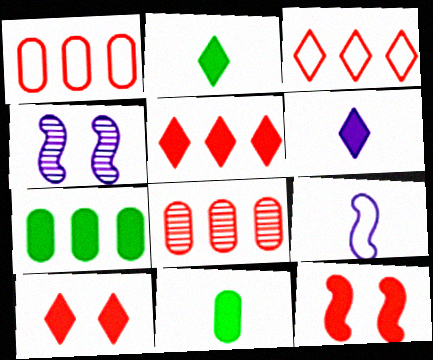[[1, 2, 4], 
[3, 4, 11], 
[6, 7, 12]]